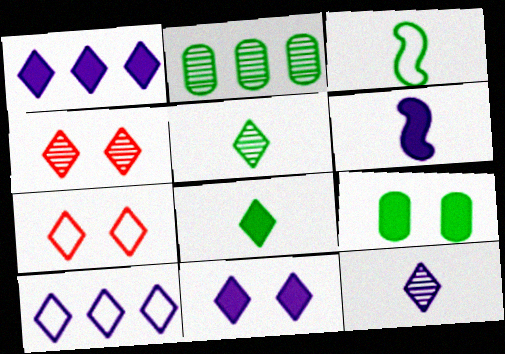[[1, 5, 7], 
[2, 6, 7], 
[4, 8, 10], 
[10, 11, 12]]